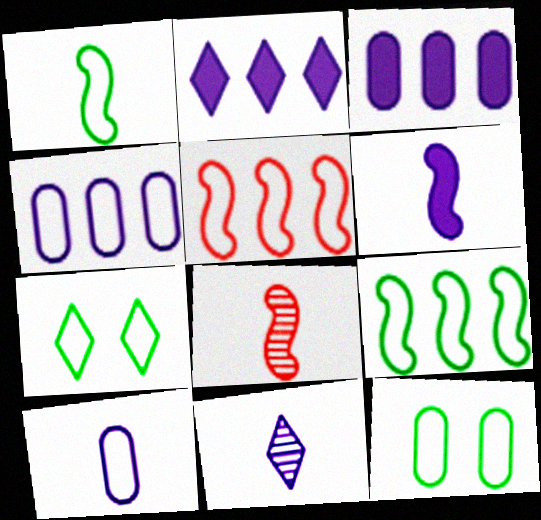[[1, 6, 8], 
[2, 8, 12], 
[3, 7, 8], 
[5, 7, 10], 
[6, 10, 11]]